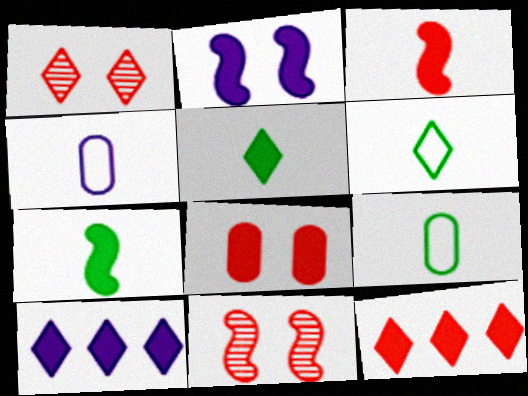[[1, 6, 10], 
[3, 8, 12], 
[7, 8, 10], 
[9, 10, 11]]